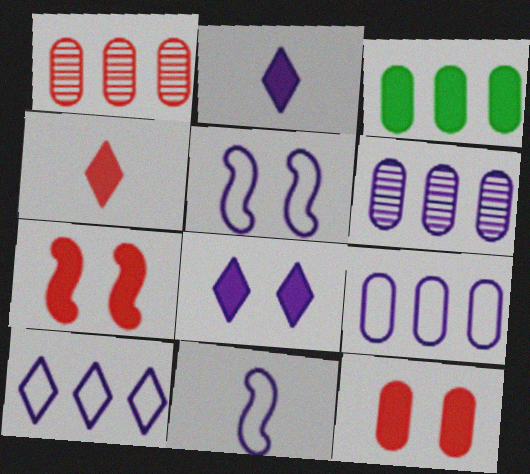[[1, 3, 9], 
[2, 3, 7], 
[2, 5, 6], 
[6, 8, 11]]